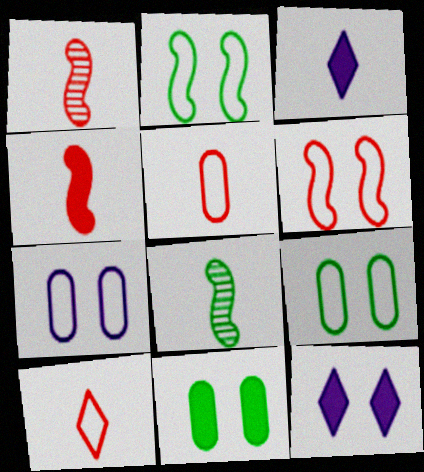[[3, 5, 8]]